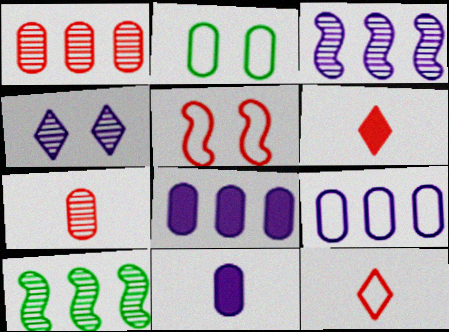[[1, 2, 11], 
[1, 5, 6], 
[2, 3, 6], 
[2, 7, 8], 
[4, 7, 10]]